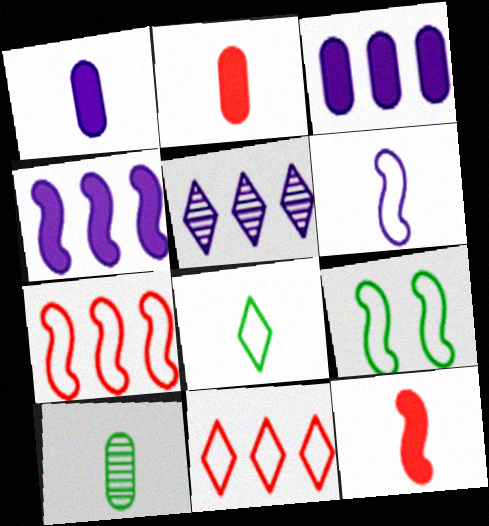[[2, 5, 9], 
[6, 7, 9]]